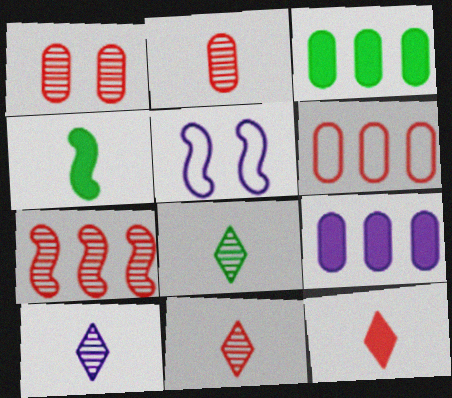[[1, 7, 11], 
[3, 5, 11], 
[4, 5, 7], 
[5, 9, 10], 
[8, 10, 11]]